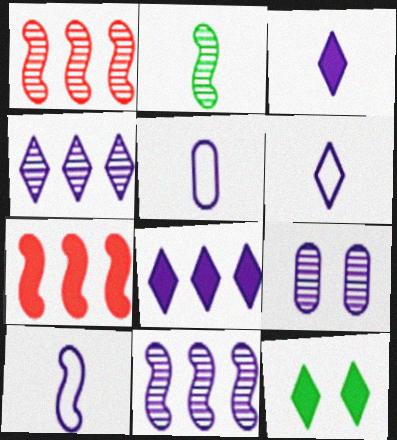[[1, 5, 12], 
[5, 6, 10], 
[8, 9, 10]]